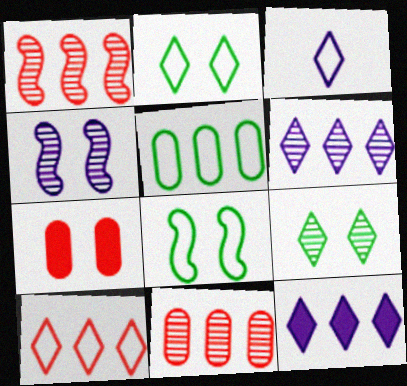[[1, 5, 12], 
[2, 3, 10], 
[2, 4, 7]]